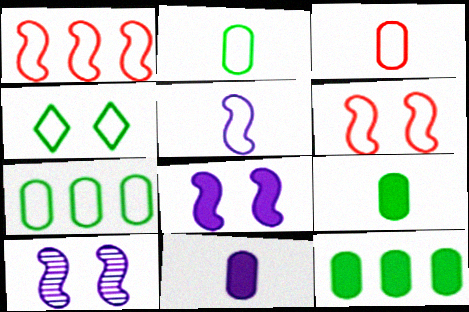[]